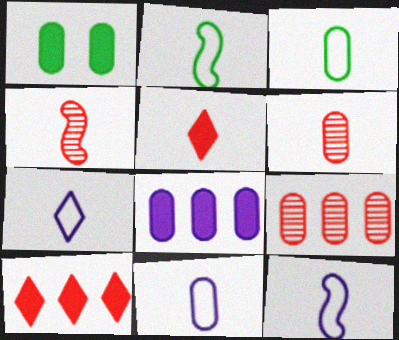[[1, 9, 11], 
[7, 11, 12]]